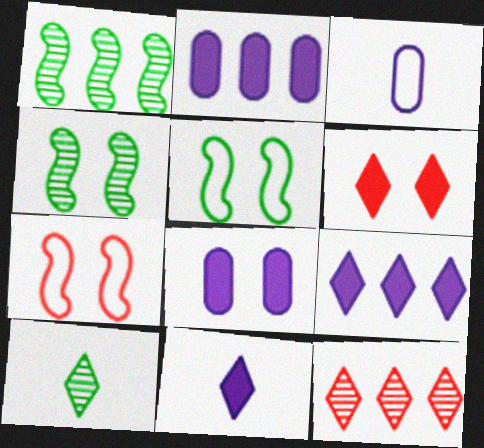[[1, 3, 6], 
[2, 7, 10]]